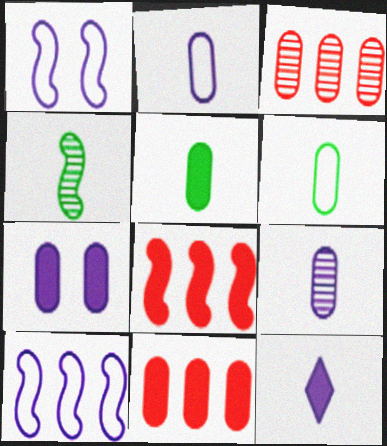[[1, 4, 8], 
[3, 6, 7], 
[5, 7, 11]]